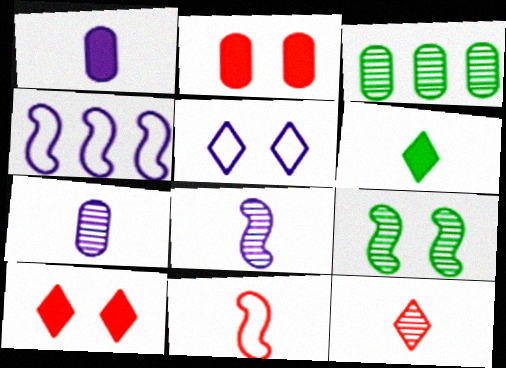[[2, 5, 9], 
[6, 7, 11]]